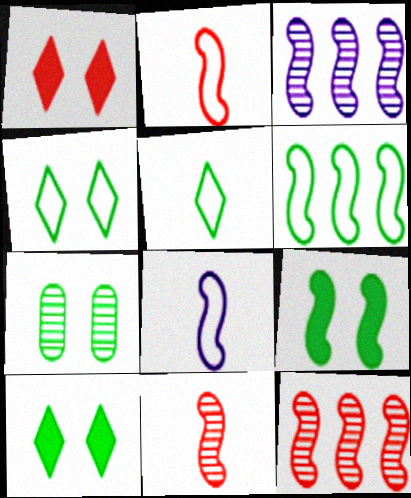[[2, 3, 9], 
[4, 7, 9], 
[8, 9, 12]]